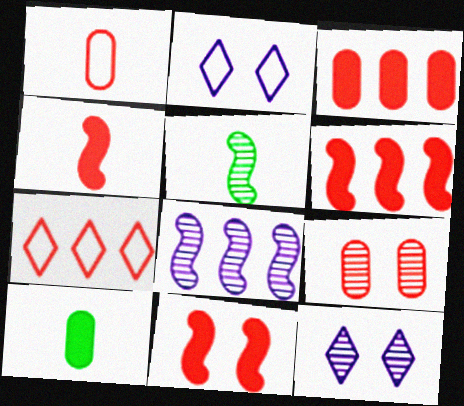[[1, 3, 9], 
[2, 3, 5], 
[4, 6, 11], 
[4, 7, 9]]